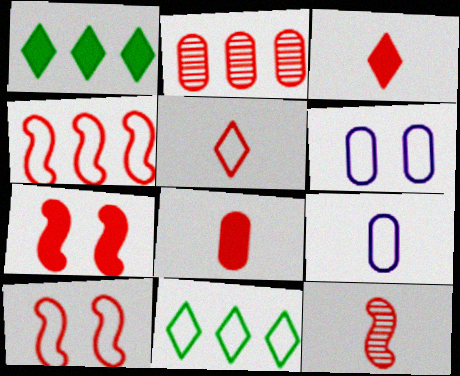[[1, 6, 12], 
[2, 3, 10], 
[2, 5, 7], 
[4, 7, 12], 
[5, 8, 12], 
[9, 10, 11]]